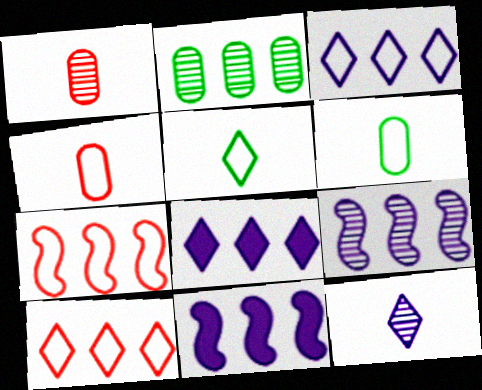[[2, 7, 8], 
[2, 10, 11]]